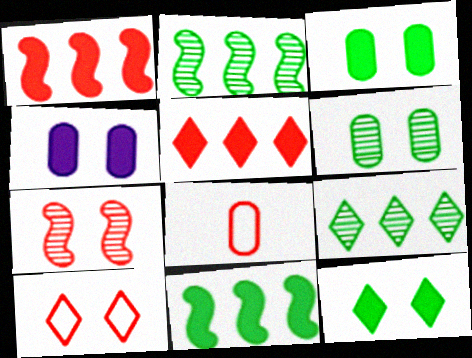[[5, 7, 8]]